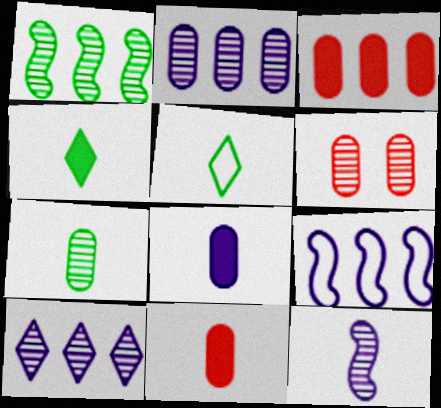[[2, 6, 7], 
[4, 6, 9], 
[5, 11, 12]]